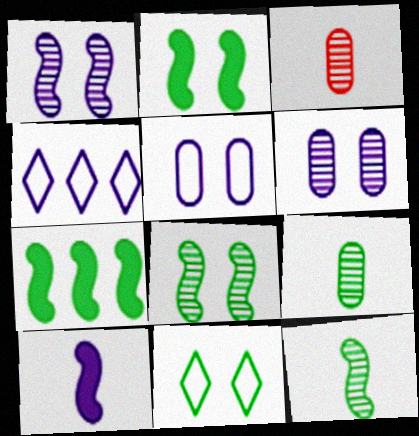[[2, 3, 4], 
[4, 6, 10], 
[7, 9, 11]]